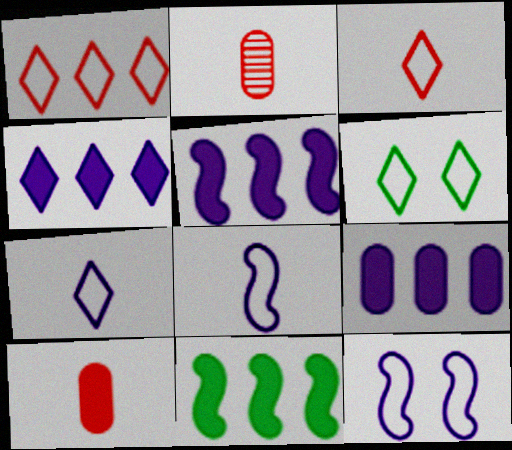[[1, 6, 7], 
[2, 5, 6], 
[4, 5, 9]]